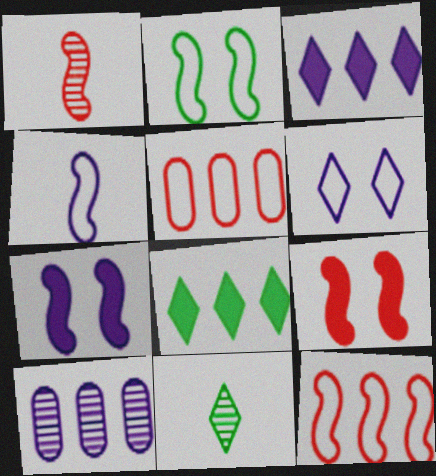[[1, 9, 12], 
[2, 4, 12], 
[5, 7, 11], 
[8, 10, 12]]